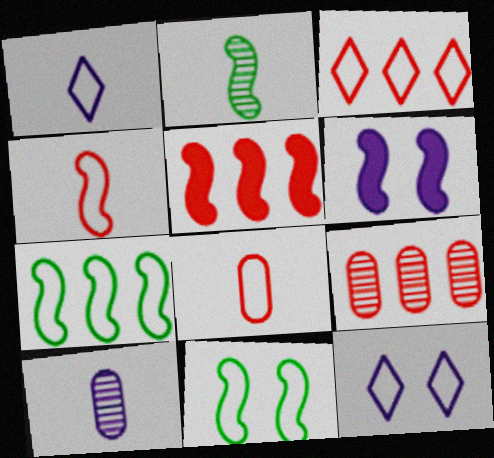[[3, 5, 9], 
[7, 8, 12]]